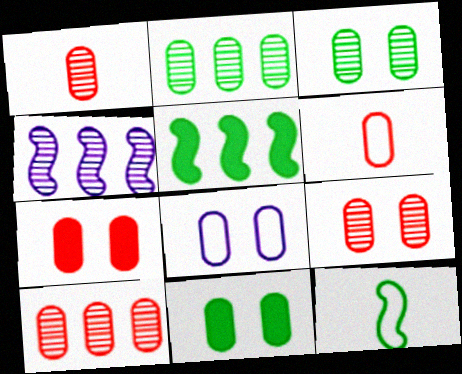[[1, 9, 10], 
[3, 7, 8], 
[6, 7, 10], 
[8, 9, 11]]